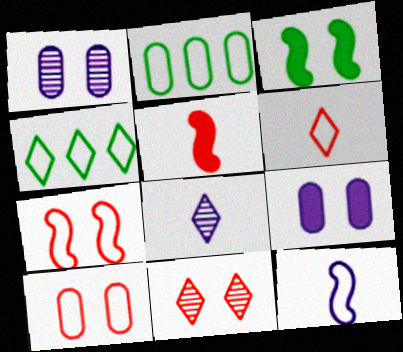[[1, 4, 5], 
[4, 10, 12]]